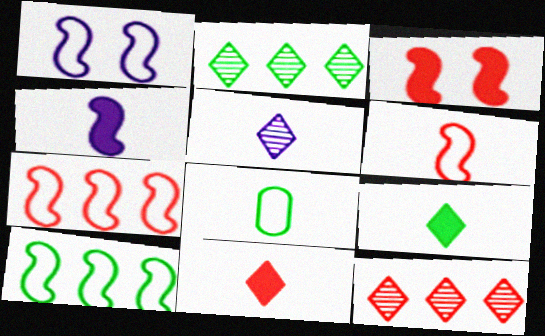[[1, 6, 10]]